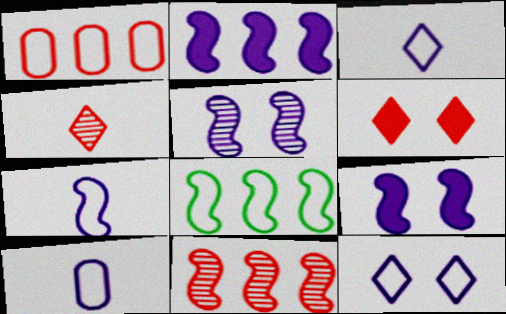[[2, 5, 7], 
[2, 8, 11], 
[3, 7, 10]]